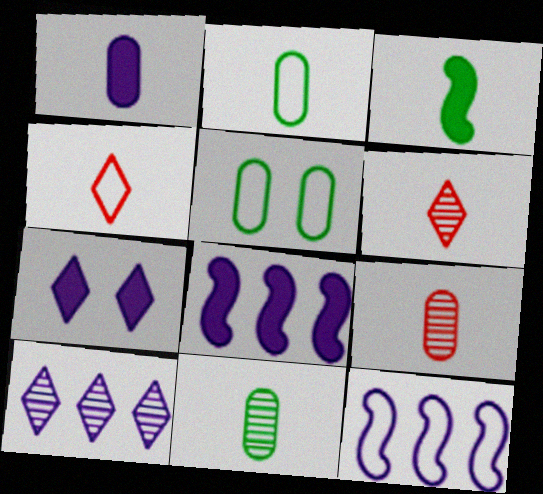[[1, 2, 9], 
[1, 7, 8], 
[4, 5, 12], 
[5, 6, 8]]